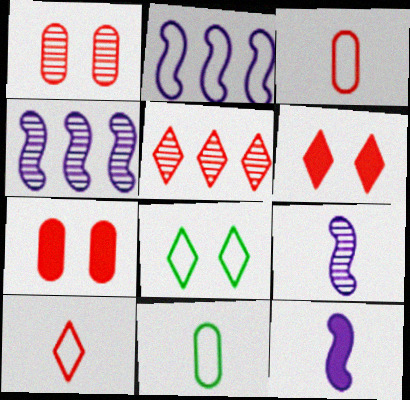[[2, 3, 8], 
[4, 6, 11], 
[5, 6, 10]]